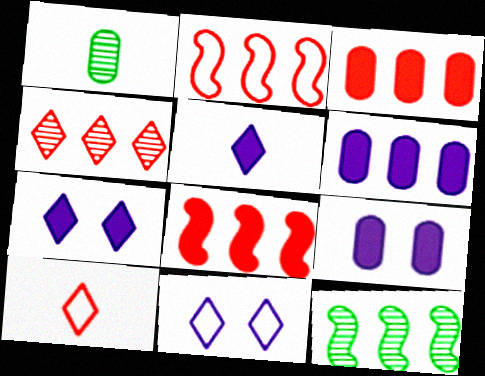[[1, 2, 7], 
[1, 8, 11], 
[2, 3, 4], 
[9, 10, 12]]